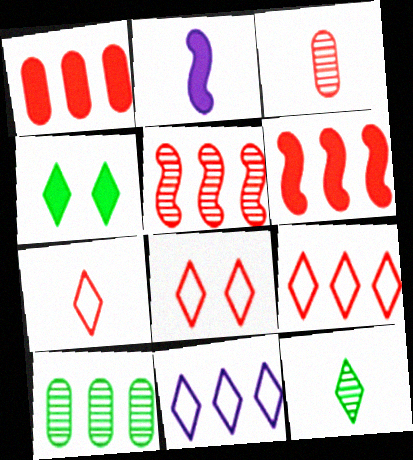[[1, 2, 4], 
[1, 5, 9], 
[2, 8, 10], 
[3, 6, 8], 
[6, 10, 11], 
[7, 8, 9]]